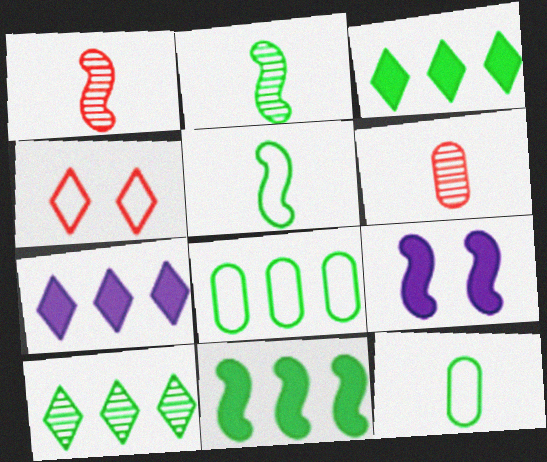[[8, 10, 11]]